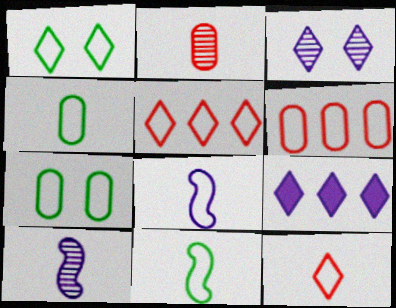[[1, 6, 8], 
[4, 8, 12], 
[5, 7, 8]]